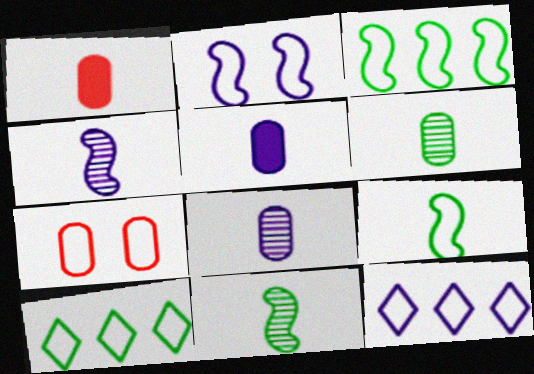[[7, 9, 12]]